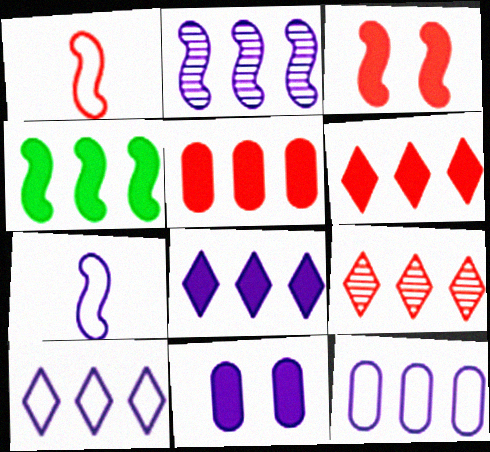[[2, 8, 12], 
[4, 5, 8], 
[4, 9, 12]]